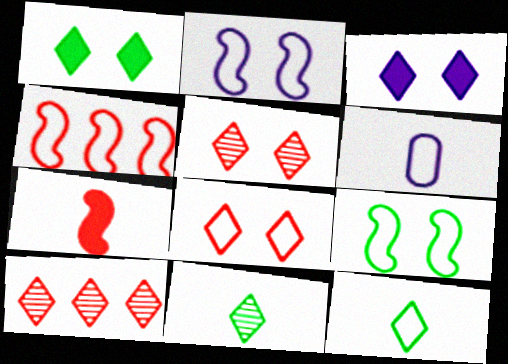[[3, 10, 12], 
[6, 7, 11]]